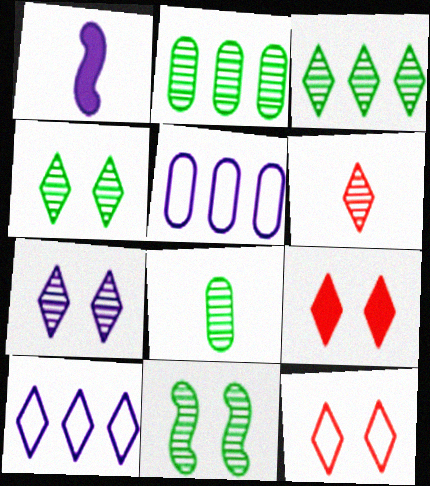[[1, 2, 12], 
[1, 5, 7], 
[3, 6, 7], 
[3, 8, 11]]